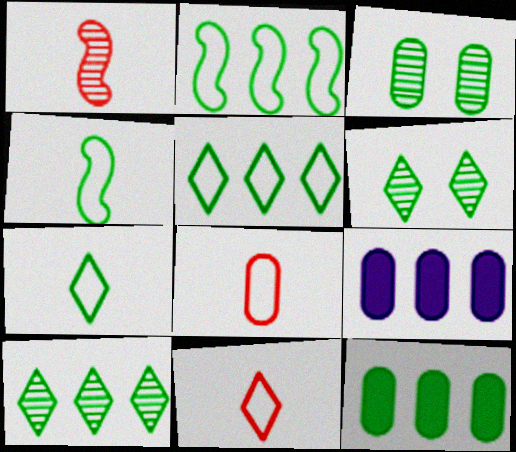[[2, 10, 12], 
[3, 8, 9], 
[4, 6, 12]]